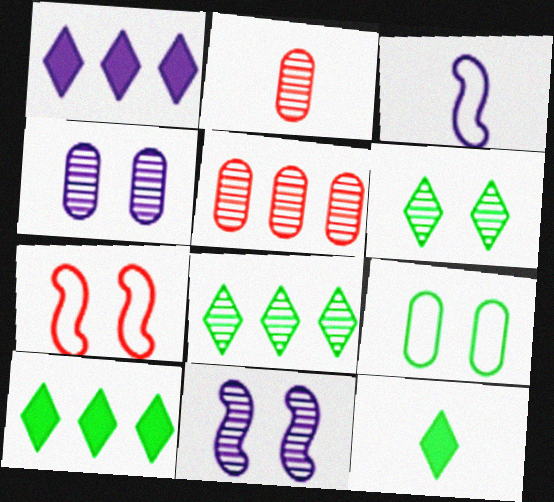[[1, 3, 4], 
[2, 3, 12], 
[2, 8, 11]]